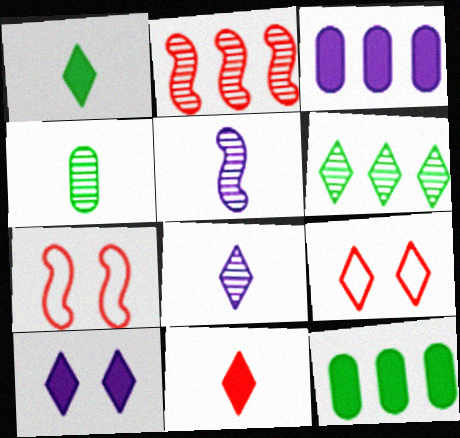[[5, 9, 12], 
[7, 8, 12]]